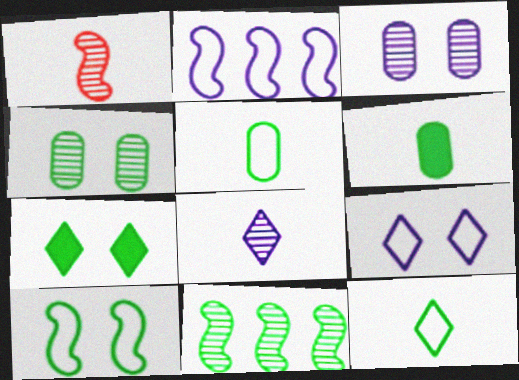[[4, 7, 10], 
[5, 7, 11]]